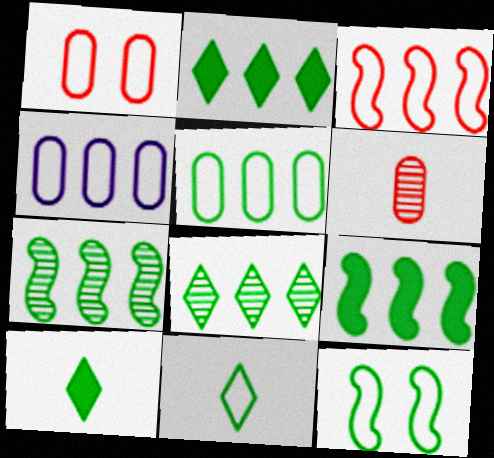[[2, 5, 7], 
[5, 8, 9], 
[5, 11, 12]]